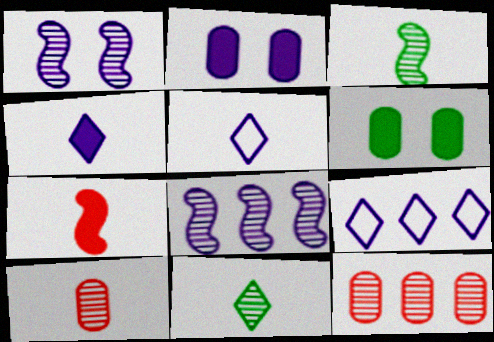[[1, 11, 12], 
[2, 5, 8]]